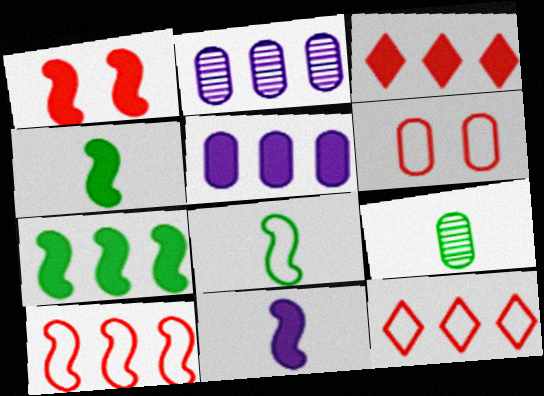[[1, 7, 11], 
[2, 7, 12], 
[3, 5, 7], 
[5, 6, 9]]